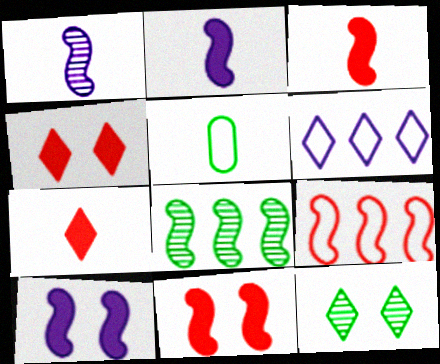[[1, 5, 7], 
[6, 7, 12]]